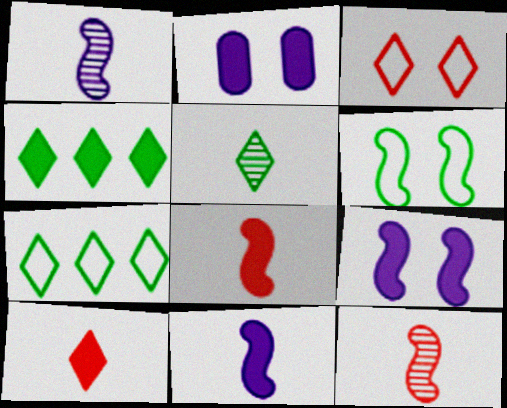[[2, 4, 8], 
[2, 7, 12]]